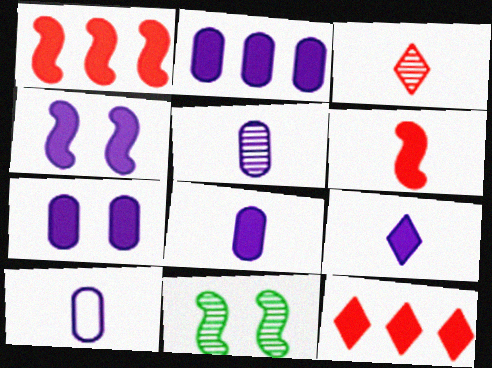[[2, 4, 9], 
[2, 7, 8], 
[5, 8, 10], 
[10, 11, 12]]